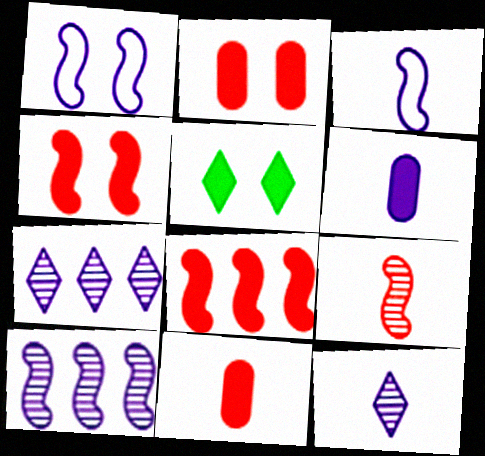[[1, 6, 7], 
[3, 6, 12], 
[5, 6, 8]]